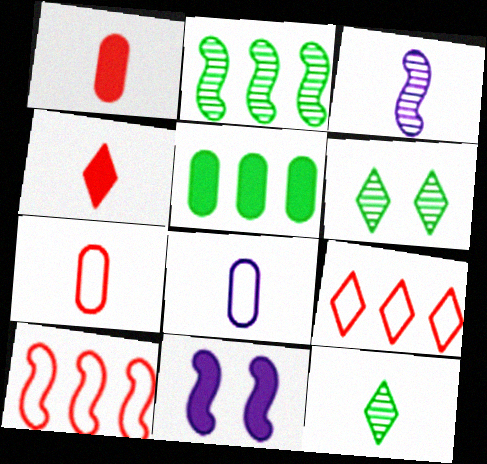[[4, 5, 11]]